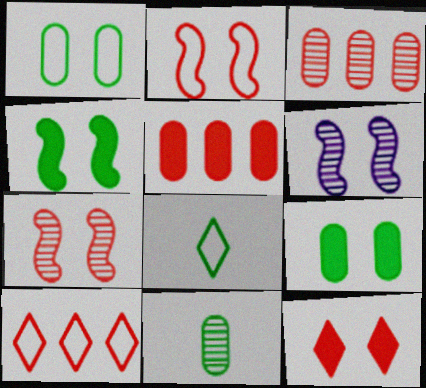[[1, 6, 12], 
[2, 4, 6], 
[5, 6, 8]]